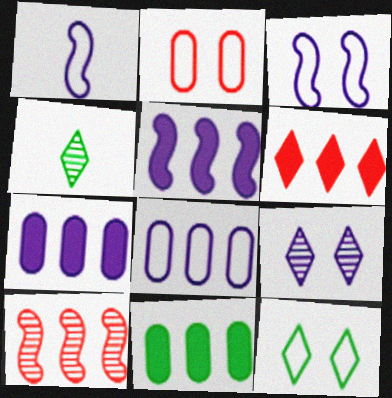[[1, 7, 9], 
[2, 3, 12], 
[2, 4, 5], 
[5, 6, 11]]